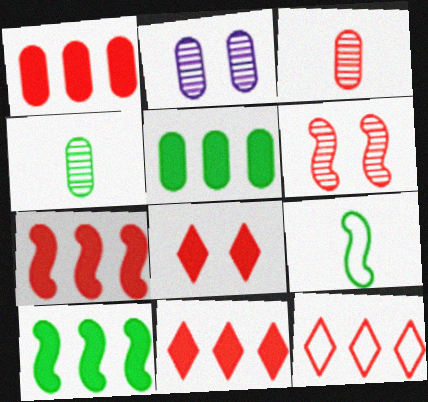[[1, 7, 11], 
[2, 9, 11]]